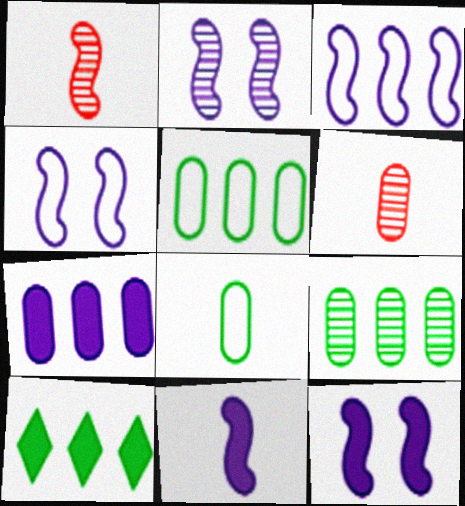[[2, 3, 11], 
[2, 4, 12], 
[4, 6, 10]]